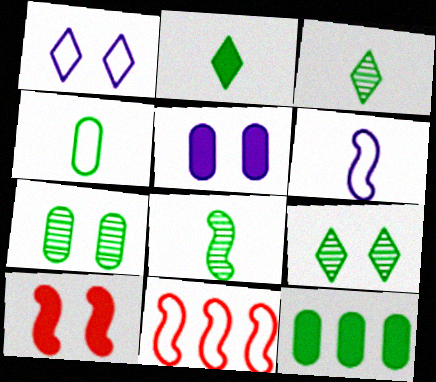[[1, 4, 11], 
[1, 7, 10], 
[2, 4, 8], 
[3, 5, 11], 
[4, 7, 12]]